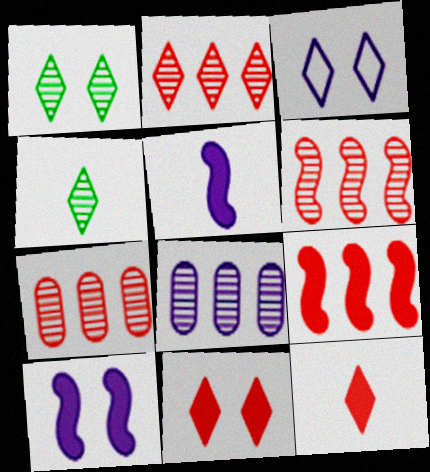[[1, 3, 11], 
[2, 6, 7], 
[3, 5, 8]]